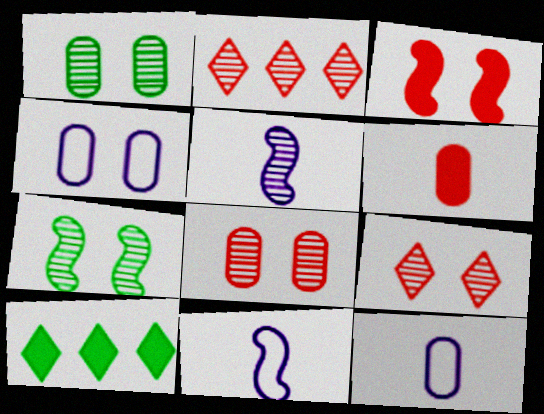[[1, 2, 5], 
[8, 10, 11]]